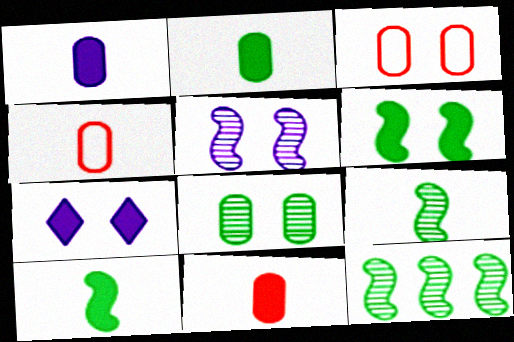[[1, 2, 11], 
[4, 7, 12]]